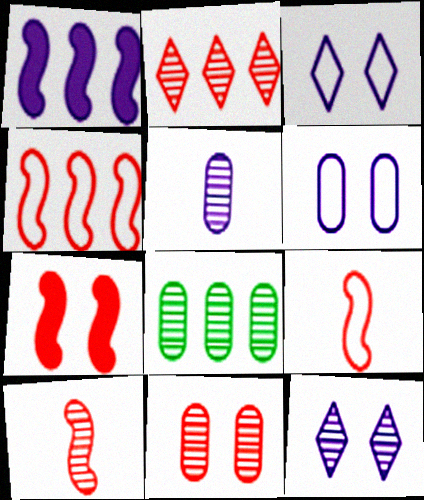[[1, 3, 5], 
[2, 10, 11], 
[4, 7, 10], 
[5, 8, 11], 
[8, 10, 12]]